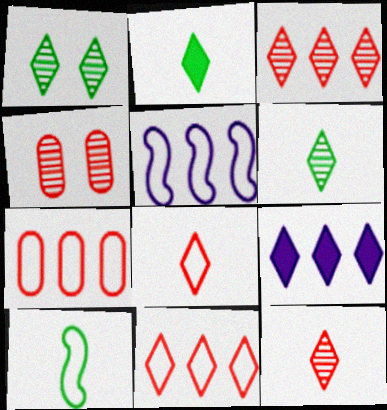[[1, 8, 9], 
[2, 4, 5], 
[4, 9, 10]]